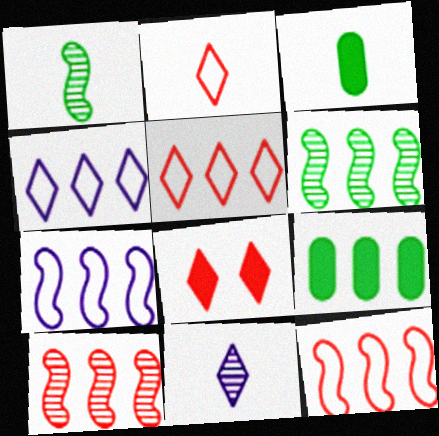[[4, 9, 10]]